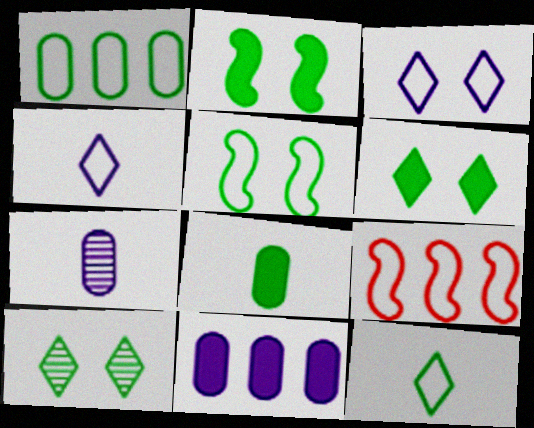[[1, 5, 12], 
[6, 7, 9]]